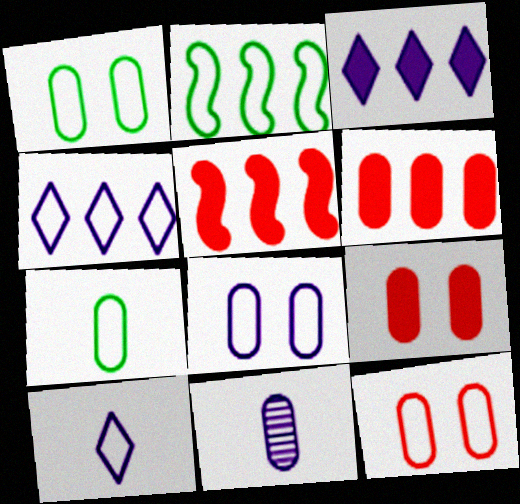[[1, 6, 11], 
[1, 8, 12], 
[2, 10, 12]]